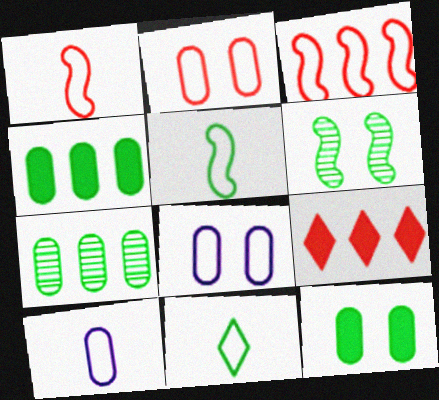[[1, 10, 11], 
[3, 8, 11], 
[4, 6, 11], 
[6, 9, 10]]